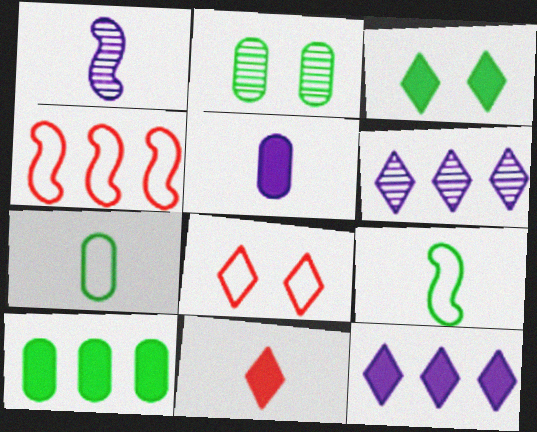[[1, 7, 11], 
[1, 8, 10], 
[2, 7, 10], 
[3, 11, 12], 
[4, 6, 10]]